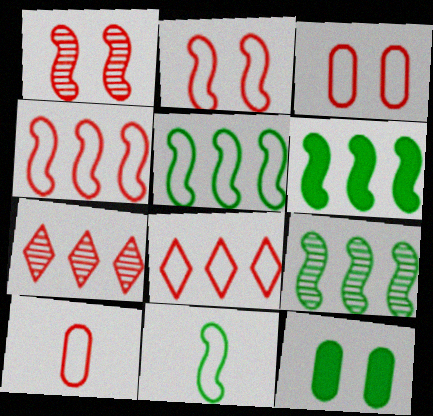[[2, 8, 10], 
[5, 6, 9]]